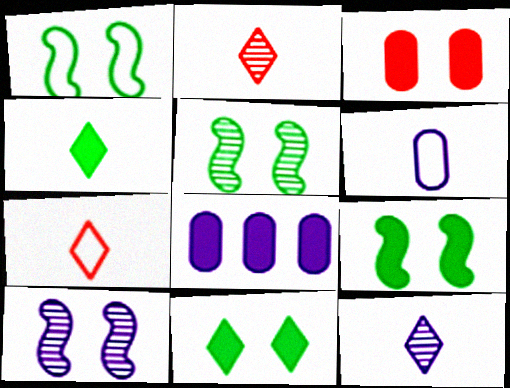[[1, 2, 8], 
[1, 5, 9], 
[4, 7, 12], 
[5, 7, 8]]